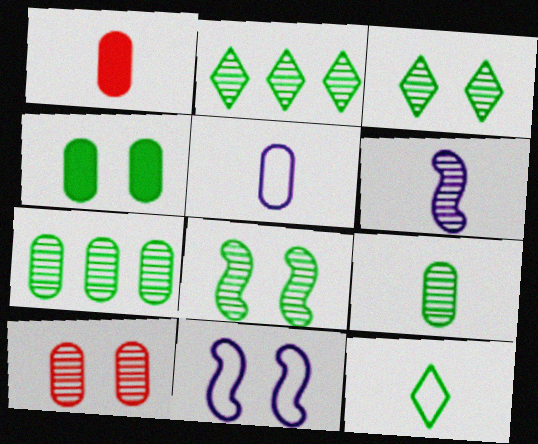[[1, 2, 11], 
[1, 5, 9], 
[1, 6, 12], 
[2, 6, 10], 
[2, 8, 9]]